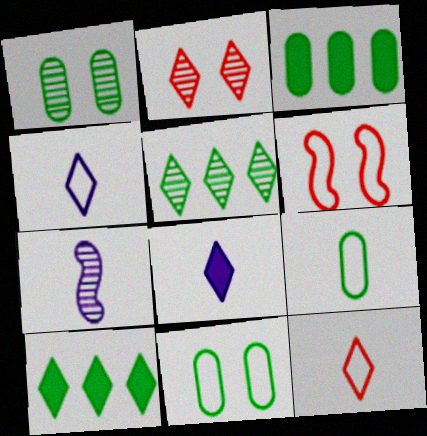[[1, 3, 9], 
[2, 4, 10]]